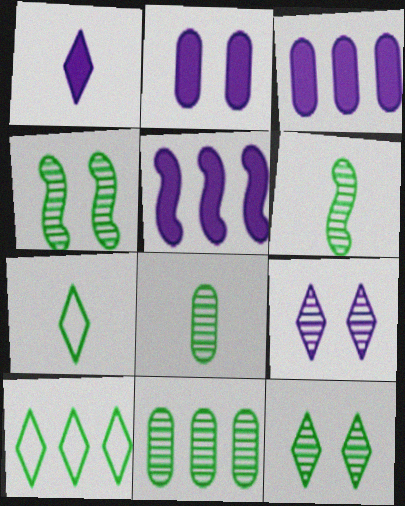[[1, 2, 5], 
[6, 11, 12]]